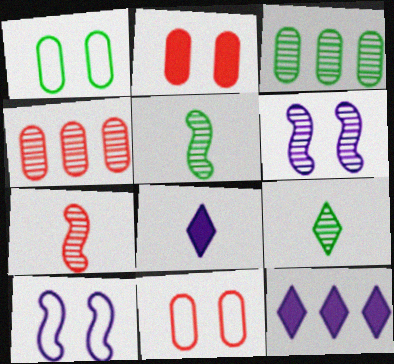[[1, 7, 12], 
[4, 6, 9], 
[5, 11, 12]]